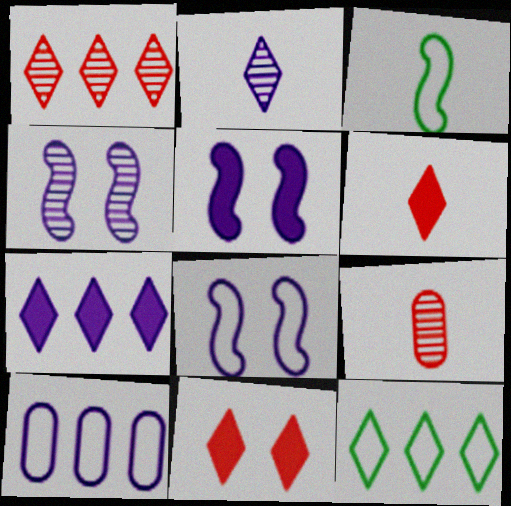[[1, 7, 12], 
[2, 5, 10], 
[2, 11, 12], 
[4, 5, 8], 
[5, 9, 12]]